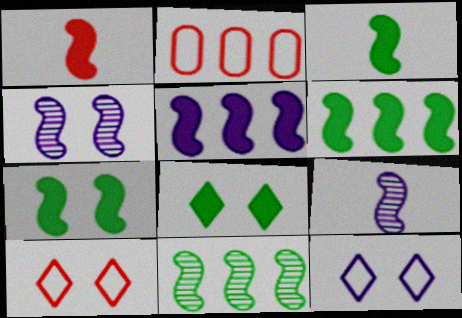[[1, 5, 7], 
[2, 8, 9], 
[3, 6, 7]]